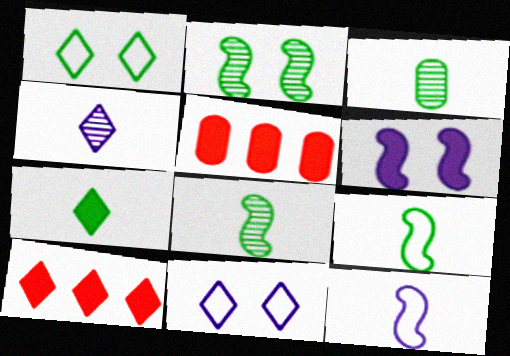[[1, 4, 10], 
[3, 7, 9], 
[5, 6, 7], 
[5, 8, 11]]